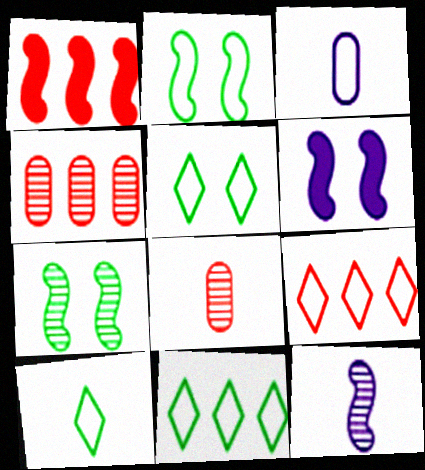[[1, 2, 12], 
[1, 4, 9], 
[2, 3, 9], 
[4, 6, 10], 
[5, 10, 11], 
[6, 8, 11]]